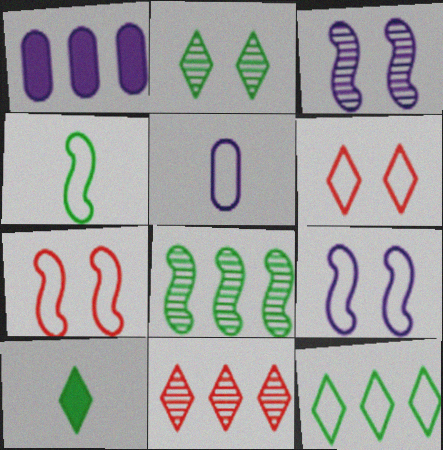[[2, 10, 12], 
[5, 7, 12]]